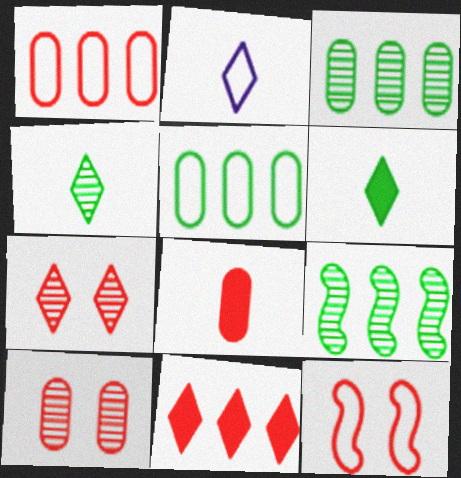[[1, 8, 10], 
[2, 5, 12]]